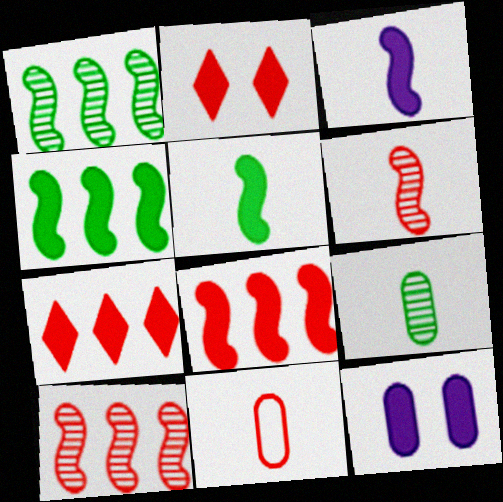[[2, 10, 11], 
[5, 7, 12]]